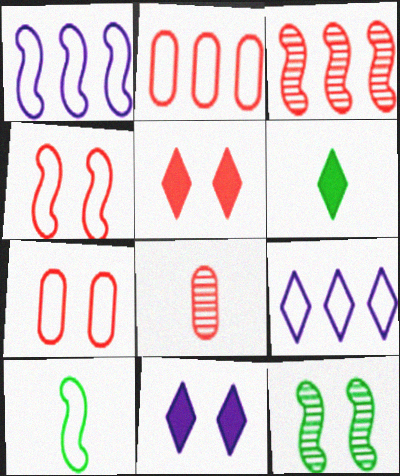[[1, 4, 10], 
[7, 9, 10], 
[7, 11, 12]]